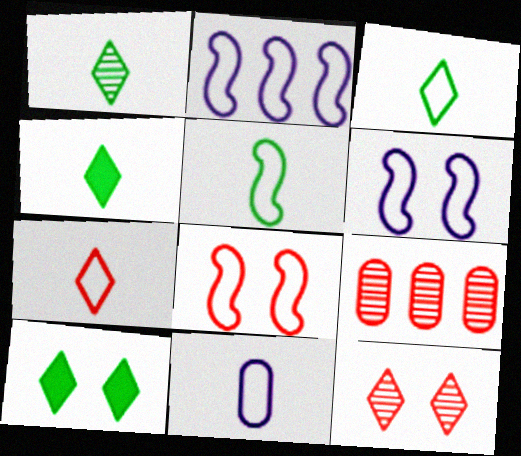[[1, 3, 4], 
[2, 5, 8], 
[4, 6, 9], 
[5, 7, 11]]